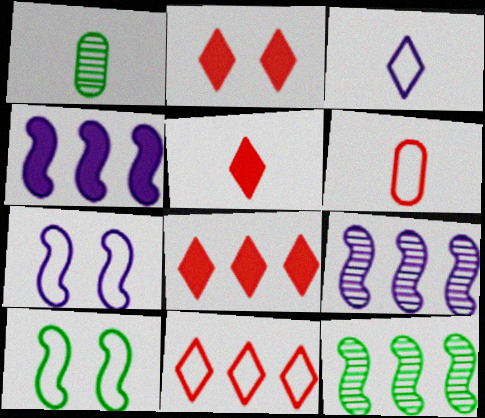[[1, 7, 8], 
[2, 5, 8]]